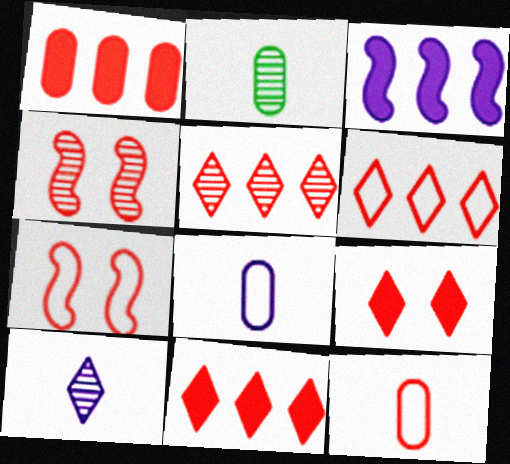[[4, 11, 12], 
[5, 6, 11], 
[6, 7, 12]]